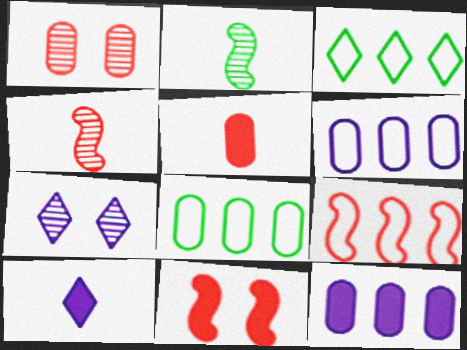[[3, 6, 9], 
[4, 9, 11]]